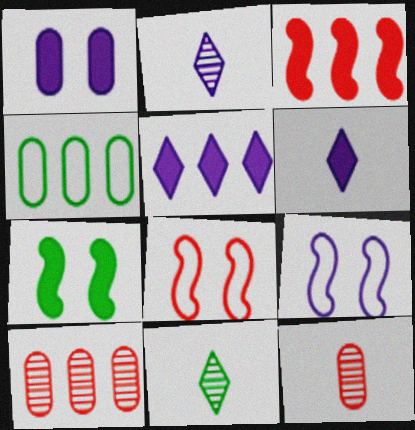[[1, 4, 12], 
[4, 7, 11]]